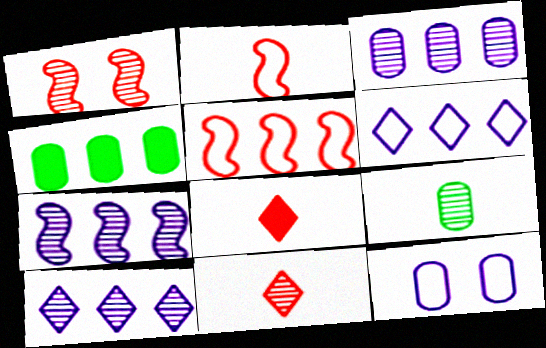[[1, 9, 10], 
[3, 7, 10], 
[4, 5, 10]]